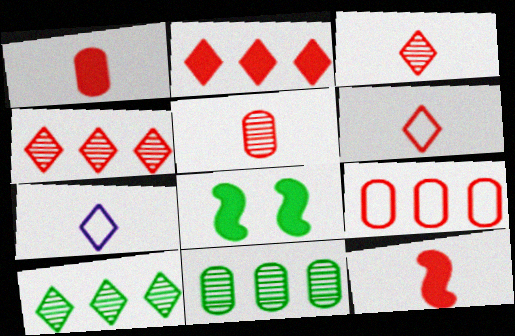[[5, 6, 12]]